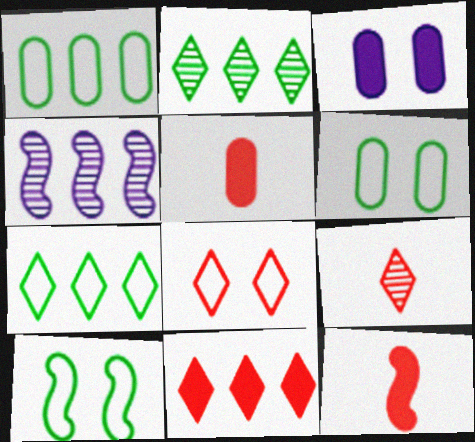[[1, 4, 11], 
[4, 10, 12], 
[8, 9, 11]]